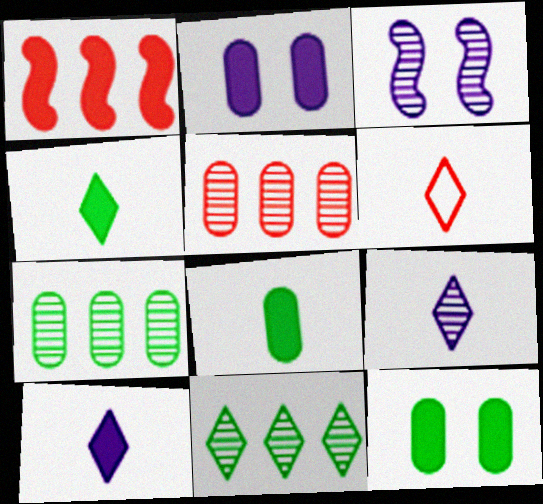[[1, 2, 4], 
[1, 10, 12], 
[4, 6, 9]]